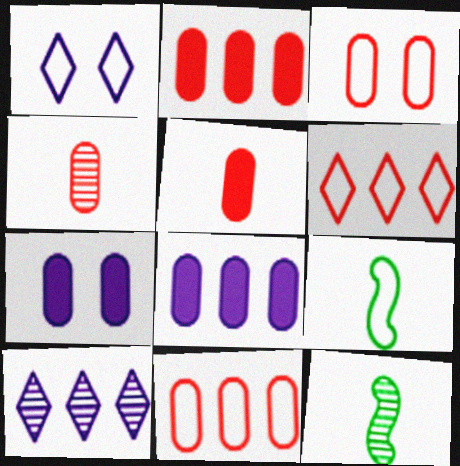[[1, 2, 12], 
[1, 9, 11], 
[2, 3, 4], 
[6, 7, 12]]